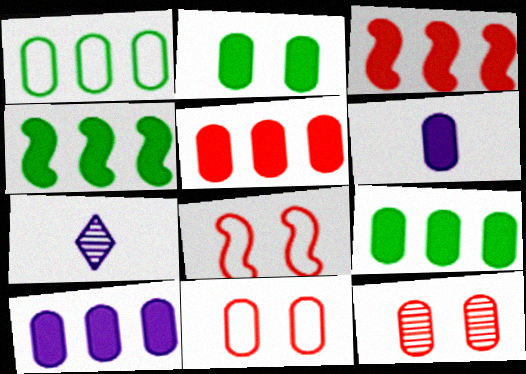[[1, 6, 12], 
[2, 5, 6], 
[4, 7, 11], 
[5, 9, 10], 
[7, 8, 9]]